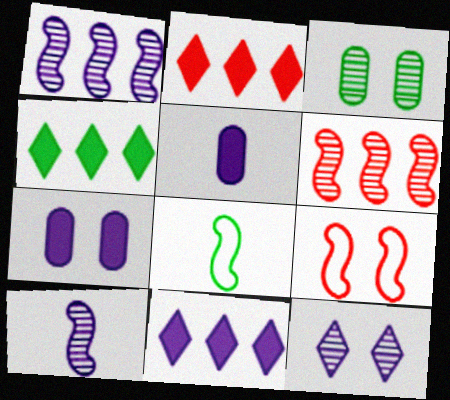[[2, 4, 11], 
[3, 4, 8]]